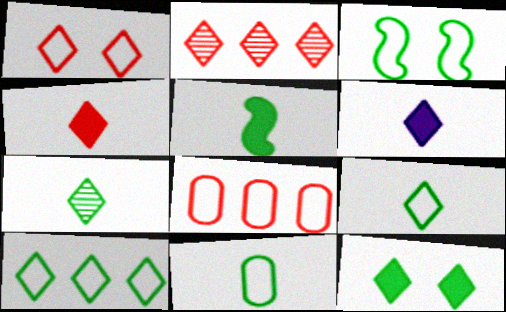[[1, 2, 4], 
[3, 10, 11], 
[5, 7, 11], 
[7, 10, 12]]